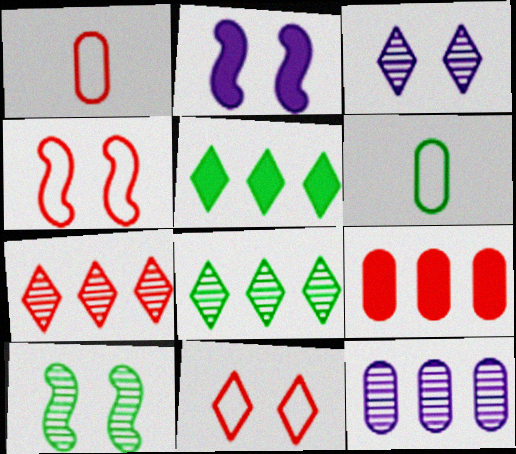[[1, 2, 8], 
[2, 4, 10], 
[2, 6, 7], 
[5, 6, 10]]